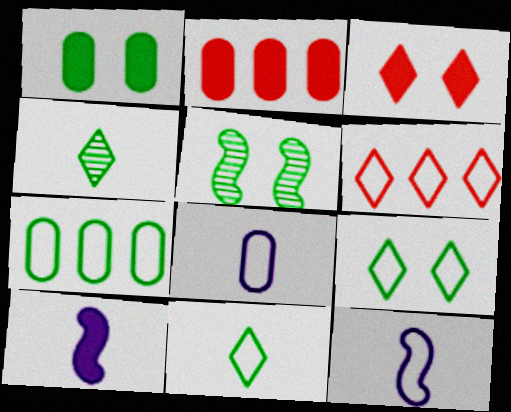[[1, 5, 9]]